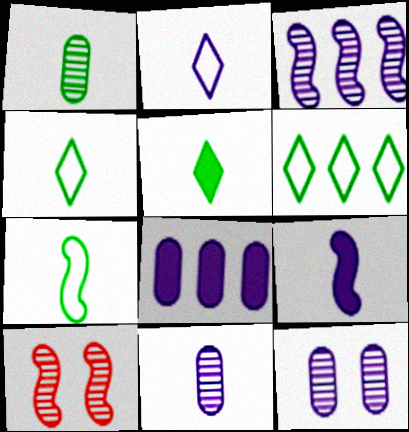[[1, 5, 7], 
[2, 9, 11], 
[4, 8, 10]]